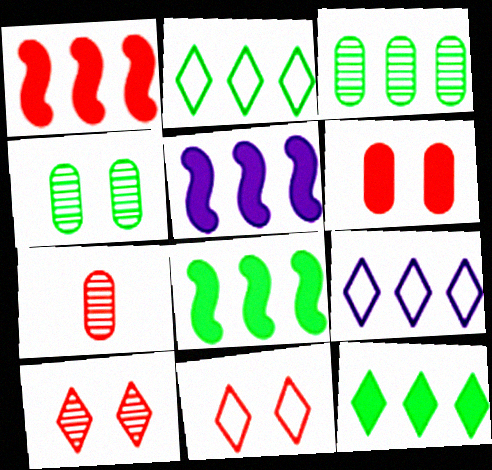[[1, 3, 9], 
[1, 5, 8], 
[1, 7, 11], 
[2, 3, 8]]